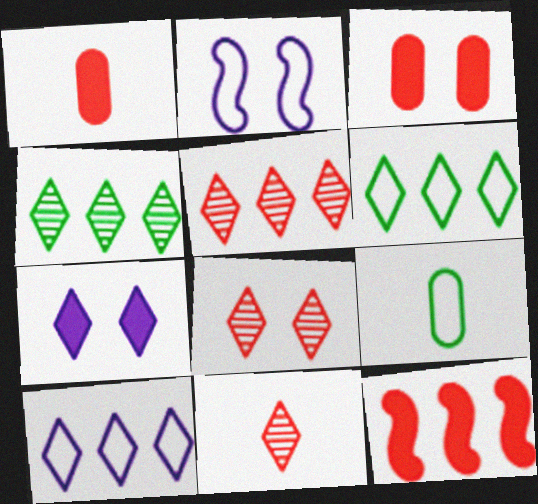[[1, 2, 4], 
[5, 8, 11], 
[6, 7, 11]]